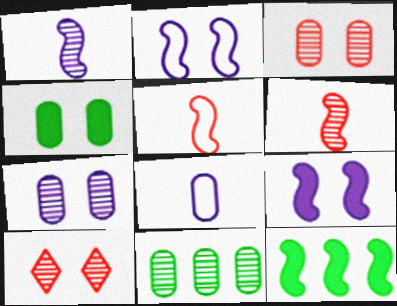[[1, 10, 11], 
[2, 4, 10], 
[2, 6, 12], 
[8, 10, 12]]